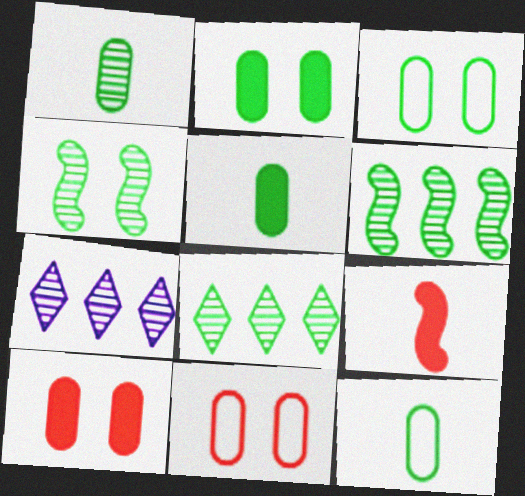[[1, 4, 8], 
[1, 5, 12], 
[3, 7, 9]]